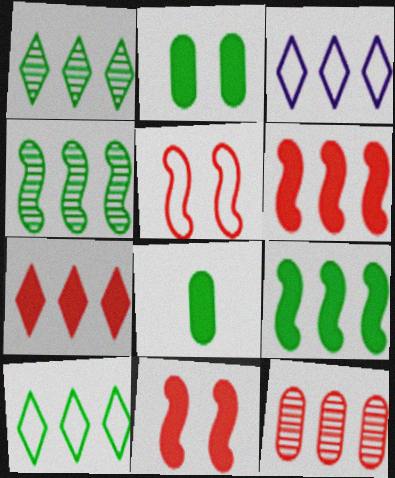[[1, 3, 7], 
[3, 9, 12]]